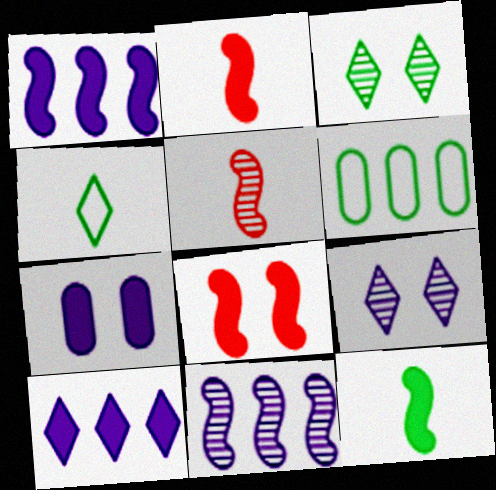[[1, 8, 12], 
[2, 6, 9], 
[3, 6, 12]]